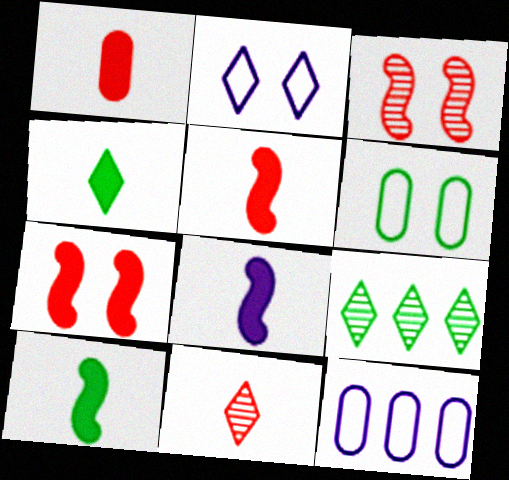[[1, 4, 8], 
[3, 4, 12], 
[5, 8, 10], 
[6, 9, 10]]